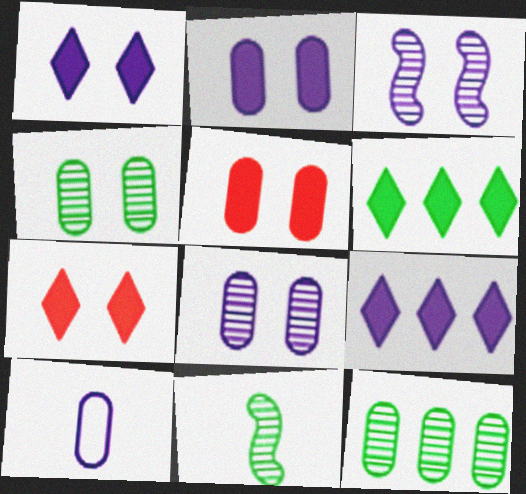[[3, 9, 10], 
[5, 10, 12]]